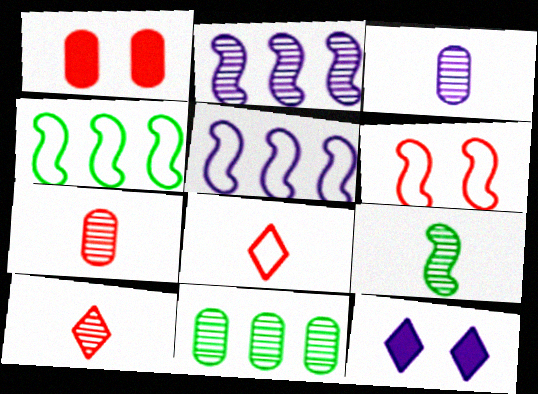[[3, 5, 12], 
[3, 9, 10], 
[4, 7, 12]]